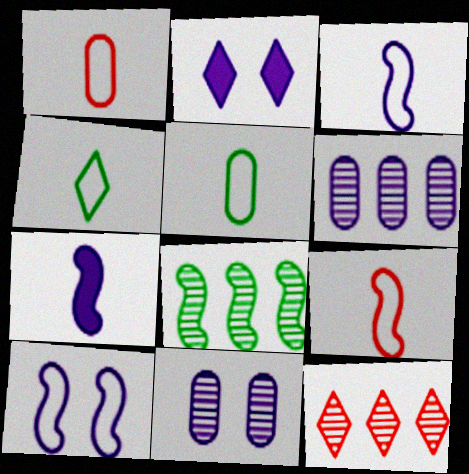[[1, 2, 8], 
[1, 3, 4], 
[2, 3, 6], 
[2, 4, 12], 
[2, 10, 11], 
[6, 8, 12]]